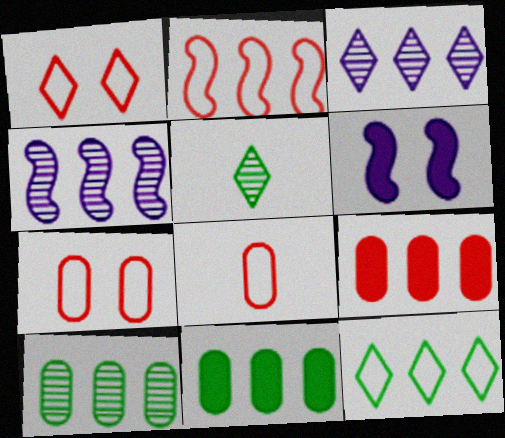[[1, 2, 8], 
[2, 3, 11], 
[4, 9, 12]]